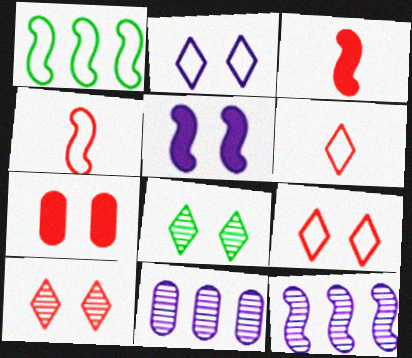[]